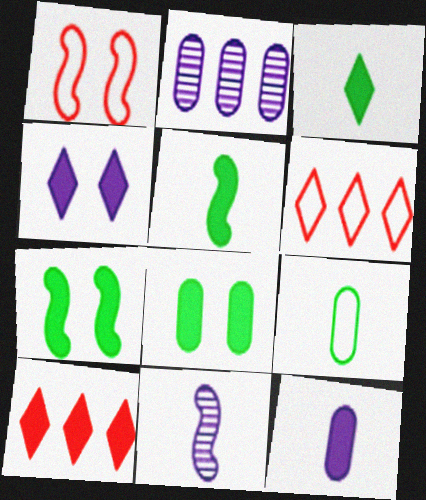[[1, 2, 3], 
[3, 4, 10], 
[6, 8, 11], 
[7, 10, 12]]